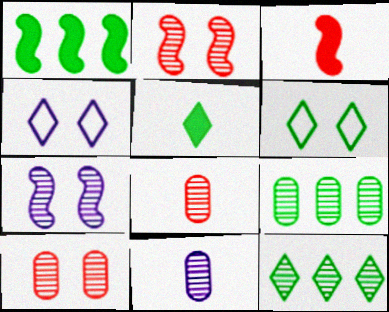[[1, 4, 8], 
[2, 11, 12], 
[3, 4, 9], 
[5, 6, 12], 
[7, 8, 12], 
[9, 10, 11]]